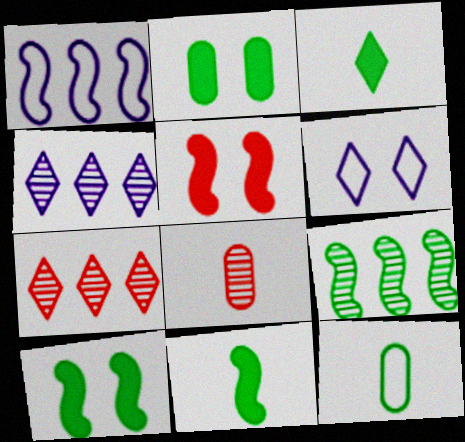[[3, 6, 7], 
[4, 5, 12]]